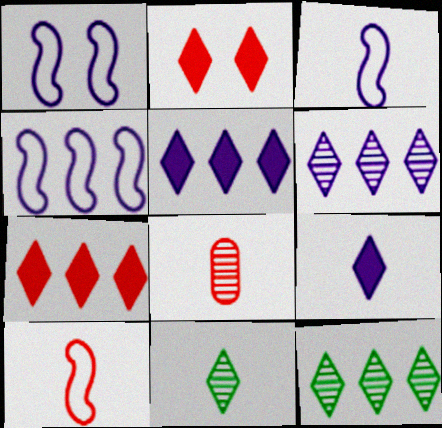[[1, 3, 4]]